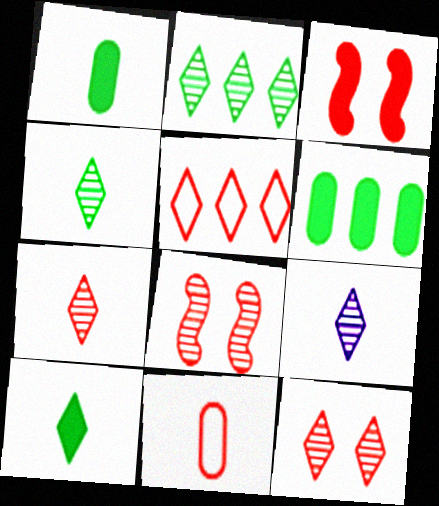[[2, 9, 12], 
[4, 7, 9]]